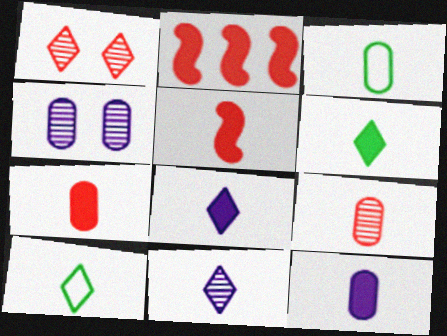[[2, 4, 10], 
[3, 5, 11], 
[3, 9, 12], 
[5, 6, 12]]